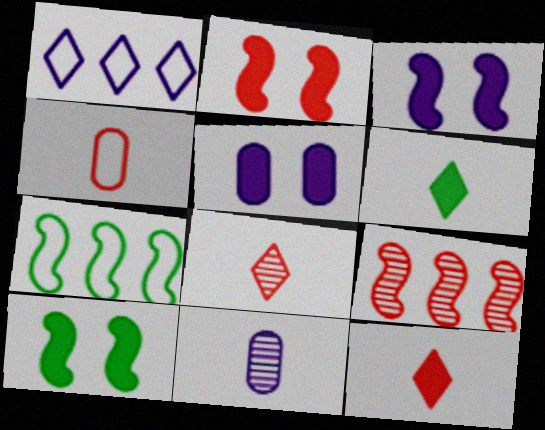[[1, 3, 11], 
[2, 3, 10], 
[5, 7, 8]]